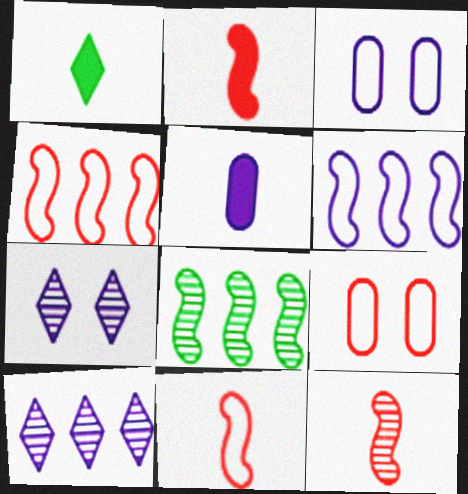[[1, 2, 5], 
[2, 11, 12], 
[5, 6, 7]]